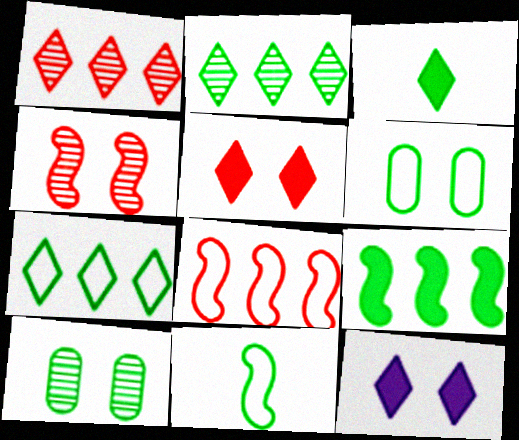[[4, 6, 12], 
[6, 7, 11]]